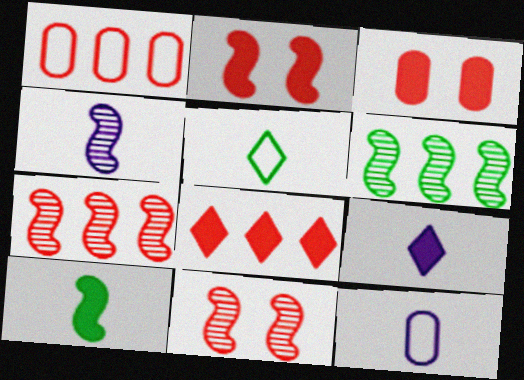[[1, 7, 8], 
[4, 6, 11], 
[4, 9, 12]]